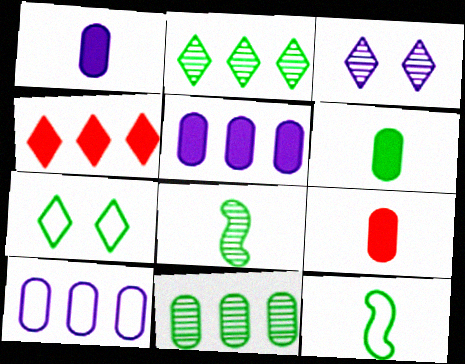[[1, 6, 9]]